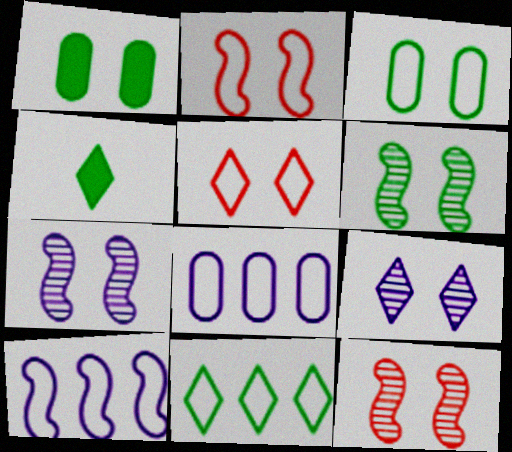[[1, 2, 9], 
[1, 5, 7], 
[4, 8, 12], 
[6, 7, 12]]